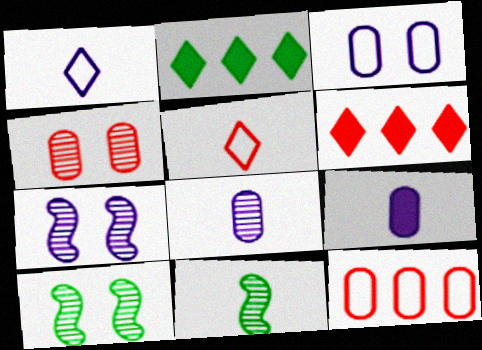[[3, 6, 11], 
[5, 9, 11]]